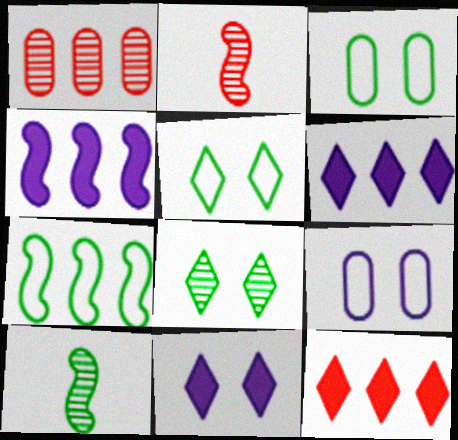[[1, 6, 7], 
[2, 3, 6], 
[9, 10, 12]]